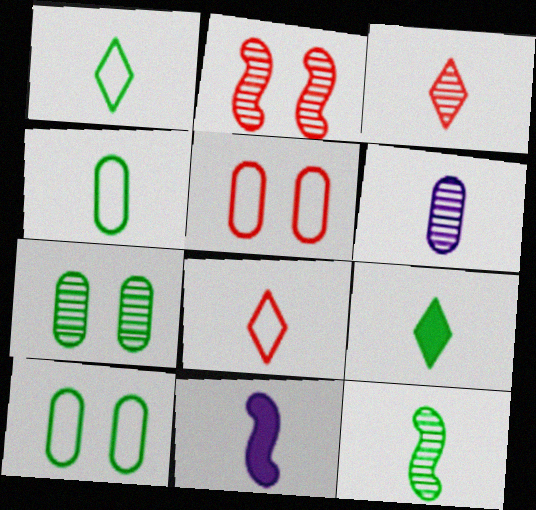[[3, 4, 11], 
[3, 6, 12], 
[4, 9, 12]]